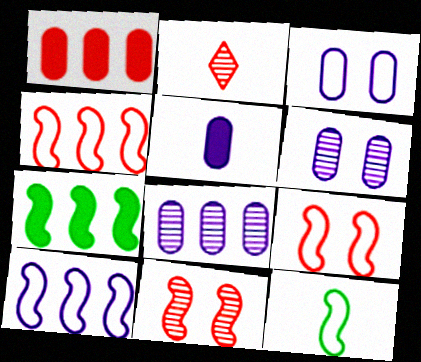[[1, 2, 9], 
[2, 3, 7], 
[2, 5, 12], 
[3, 5, 8], 
[9, 10, 12]]